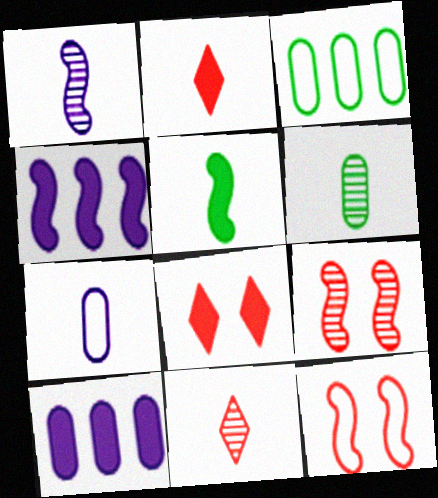[[1, 3, 8], 
[1, 6, 11], 
[5, 7, 11], 
[5, 8, 10]]